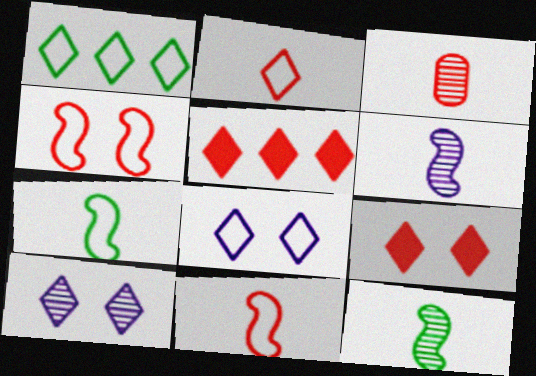[[1, 2, 8], 
[3, 4, 5]]